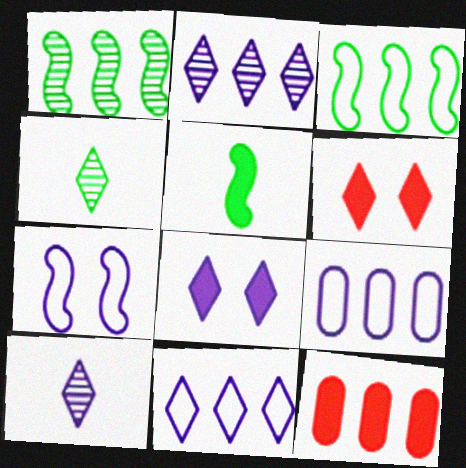[[1, 11, 12], 
[2, 3, 12], 
[4, 6, 11], 
[4, 7, 12], 
[5, 8, 12], 
[8, 10, 11]]